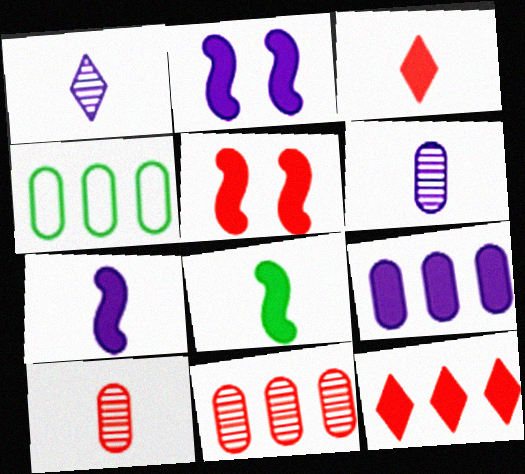[[1, 4, 5], 
[4, 9, 11]]